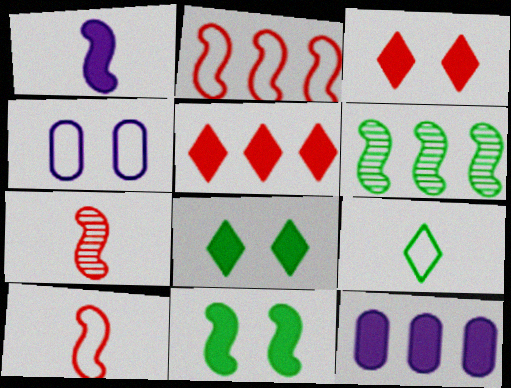[[2, 4, 9]]